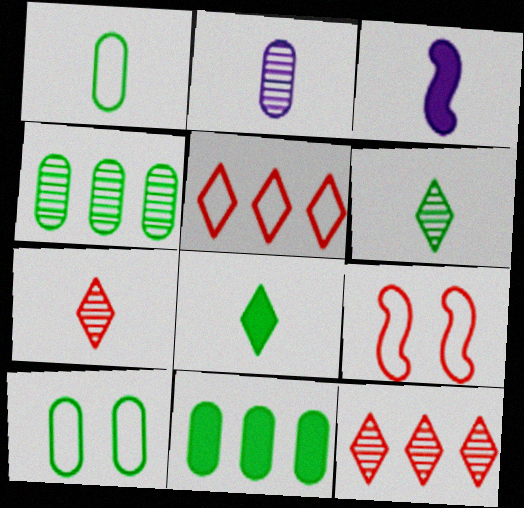[[1, 3, 7], 
[3, 10, 12]]